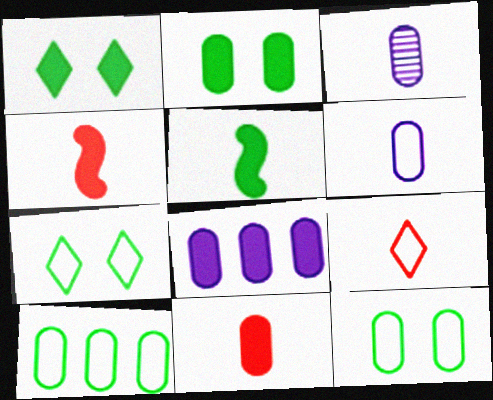[[1, 4, 8], 
[2, 8, 11], 
[3, 5, 9]]